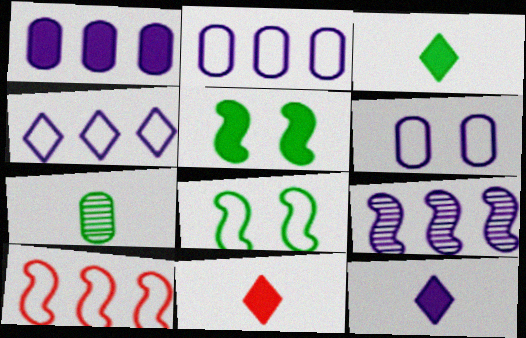[[1, 4, 9], 
[1, 5, 11], 
[3, 11, 12], 
[6, 9, 12]]